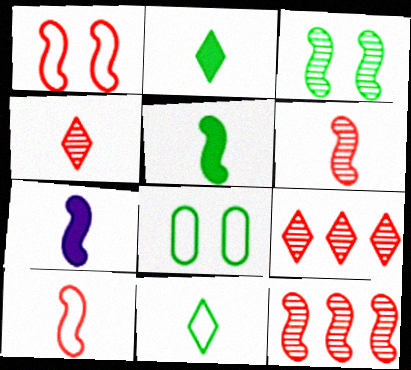[[7, 8, 9]]